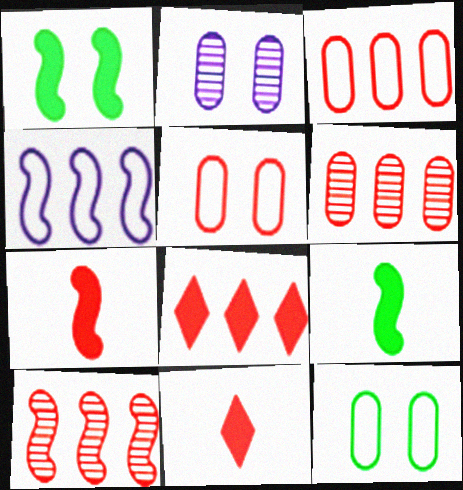[[3, 8, 10], 
[5, 10, 11]]